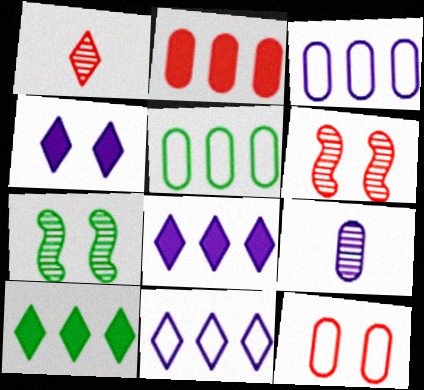[[4, 7, 12]]